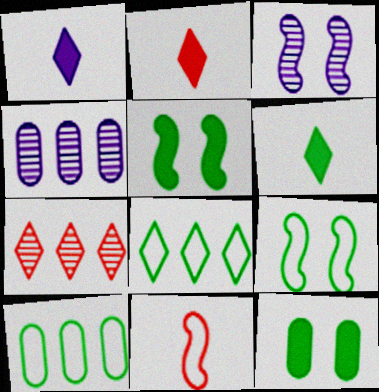[[1, 2, 6], 
[2, 3, 10], 
[2, 4, 9]]